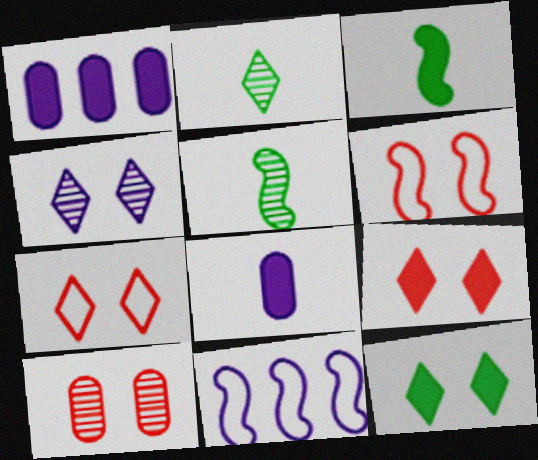[[1, 2, 6], 
[1, 3, 9], 
[1, 5, 7], 
[4, 7, 12], 
[4, 8, 11], 
[6, 9, 10]]